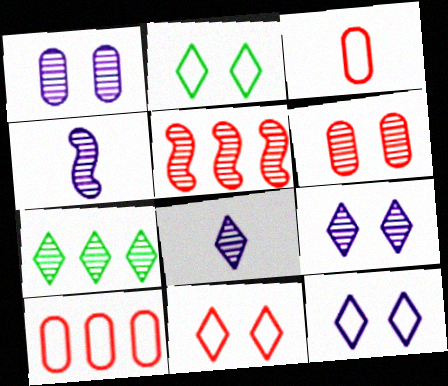[[2, 11, 12], 
[4, 6, 7]]